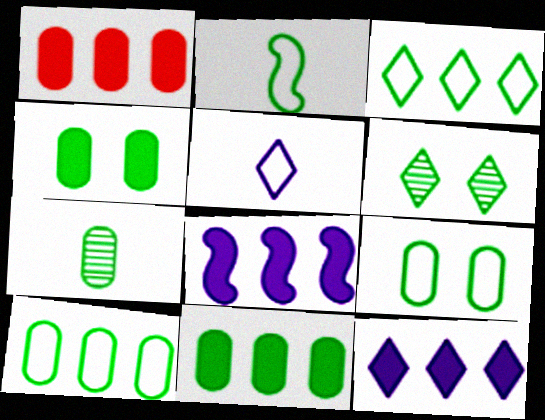[[2, 3, 9], 
[2, 6, 11], 
[4, 7, 10], 
[7, 9, 11]]